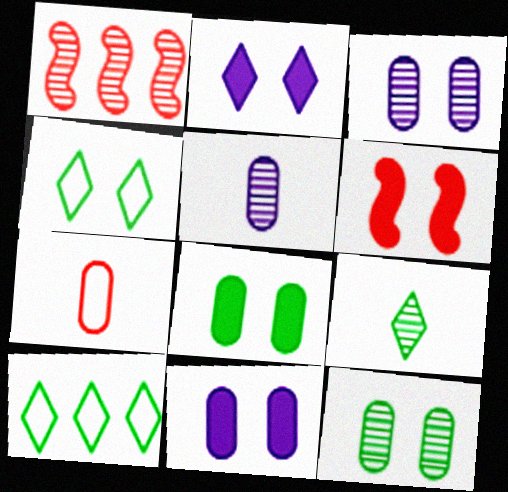[[1, 3, 9], 
[2, 6, 8], 
[3, 4, 6], 
[5, 6, 10]]